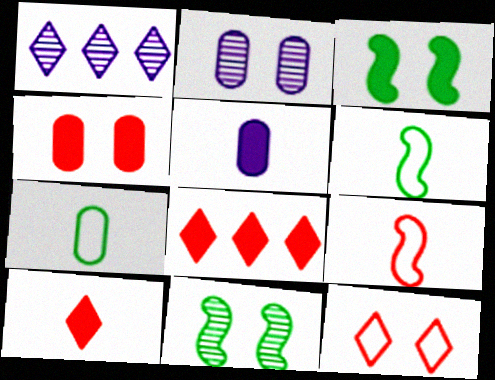[[1, 4, 6], 
[2, 3, 12], 
[2, 6, 8], 
[3, 5, 8]]